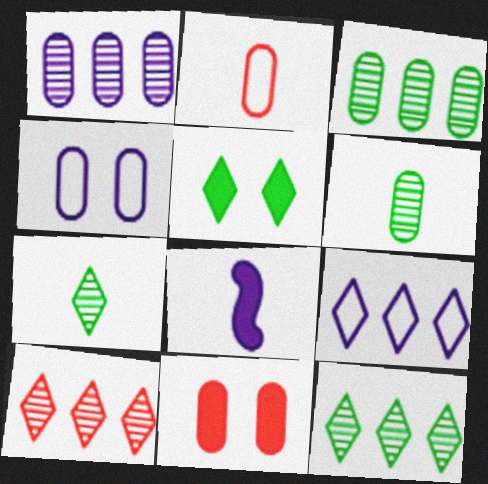[[2, 7, 8]]